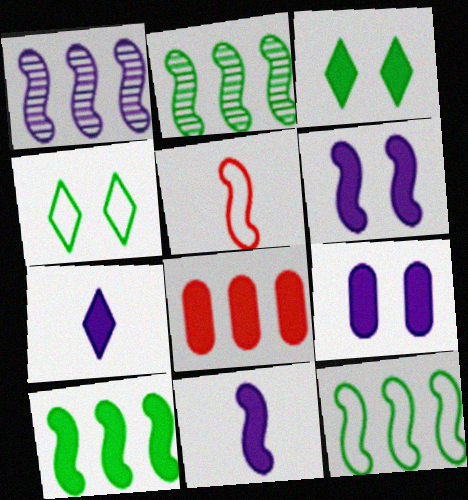[[2, 5, 6], 
[2, 10, 12], 
[3, 8, 11]]